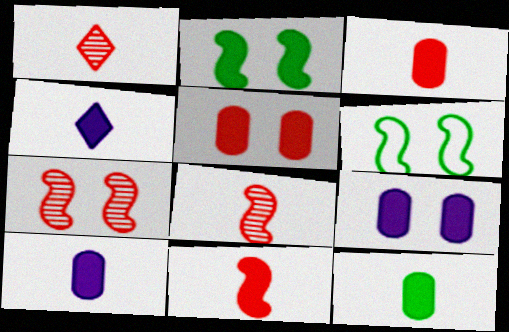[[3, 10, 12], 
[4, 11, 12]]